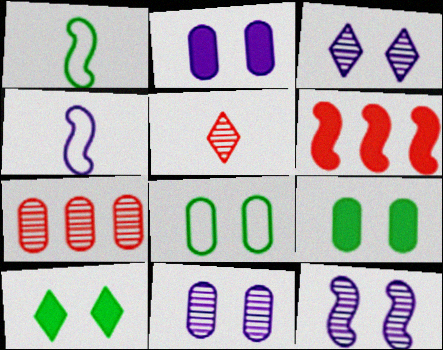[[1, 6, 12], 
[3, 11, 12], 
[4, 7, 10]]